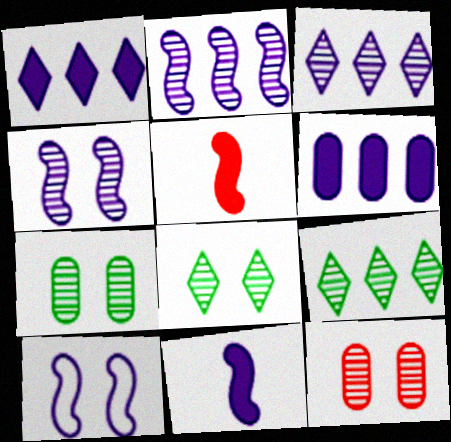[[2, 10, 11], 
[4, 8, 12]]